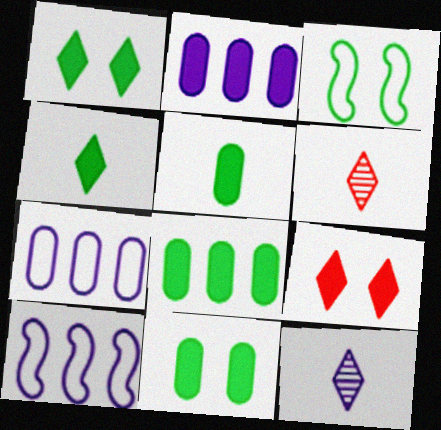[[2, 3, 6], 
[5, 8, 11], 
[6, 10, 11]]